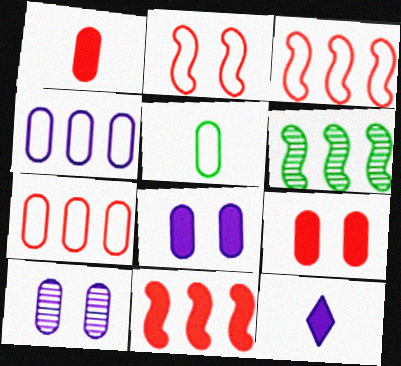[]